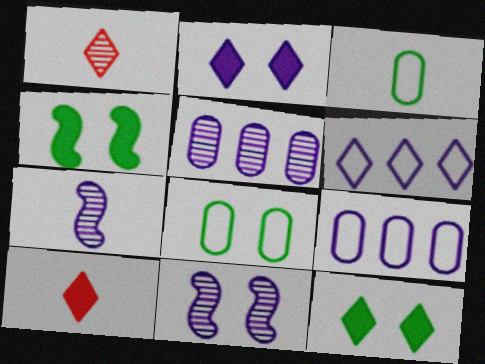[[1, 4, 9], 
[1, 6, 12], 
[2, 7, 9], 
[3, 7, 10]]